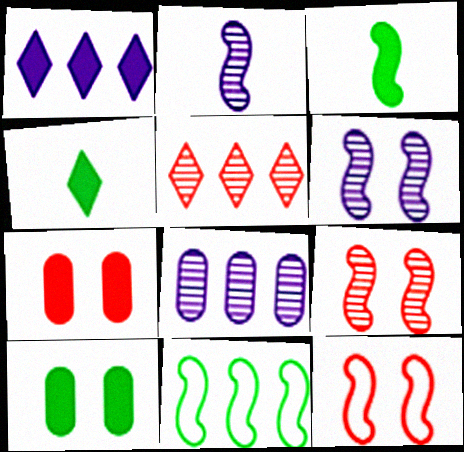[[1, 3, 7], 
[4, 8, 12]]